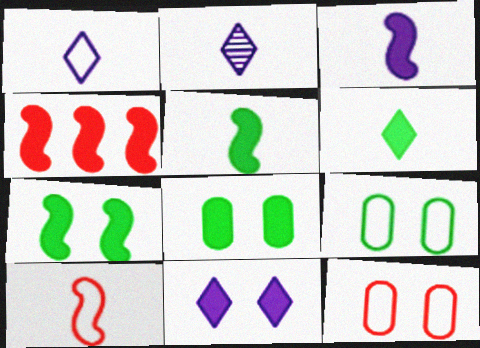[[2, 4, 9], 
[3, 4, 7]]